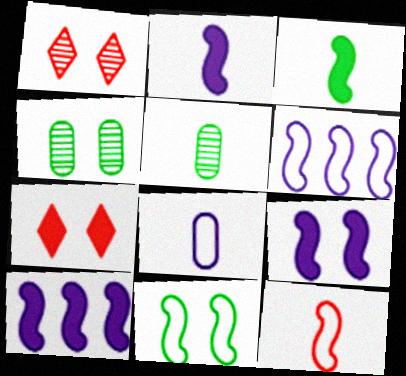[[2, 9, 10], 
[5, 6, 7], 
[6, 11, 12]]